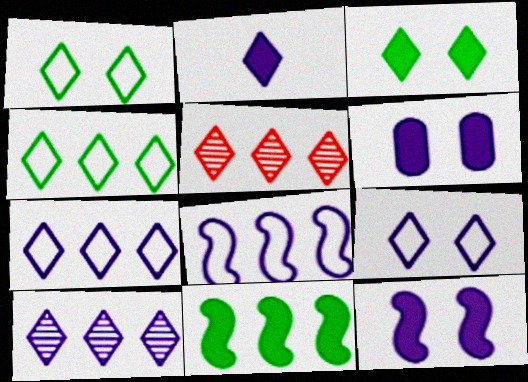[[1, 2, 5], 
[2, 9, 10]]